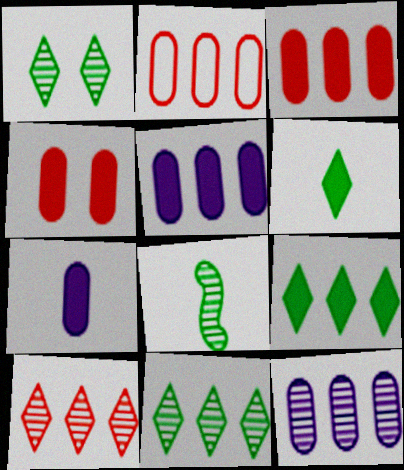[]